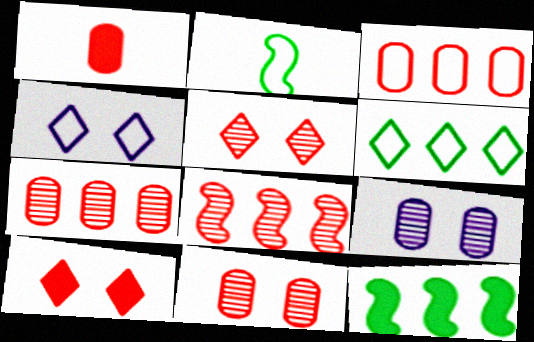[[1, 3, 11], 
[2, 3, 4]]